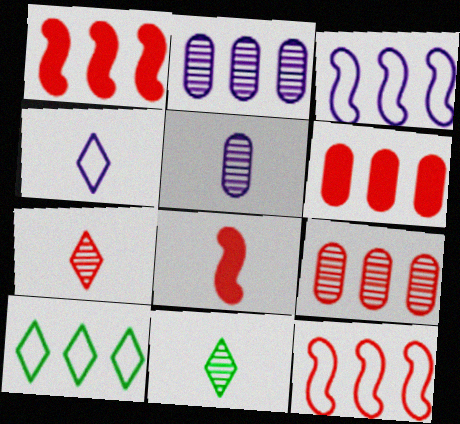[[1, 2, 10]]